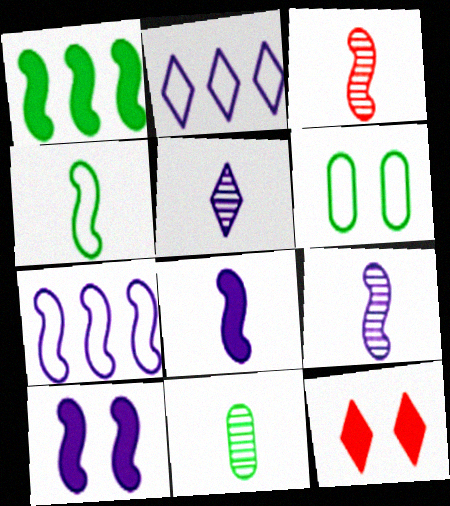[[3, 4, 8], 
[3, 5, 11], 
[7, 9, 10], 
[7, 11, 12]]